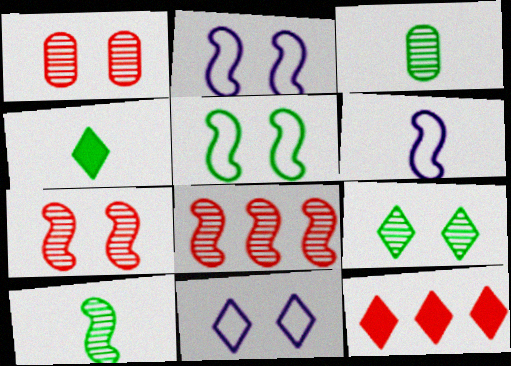[[2, 3, 12]]